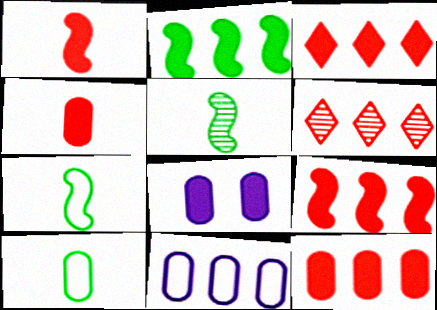[[2, 6, 11], 
[3, 9, 12], 
[6, 7, 8]]